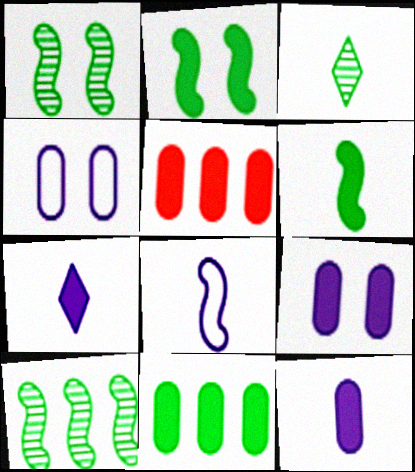[[2, 5, 7]]